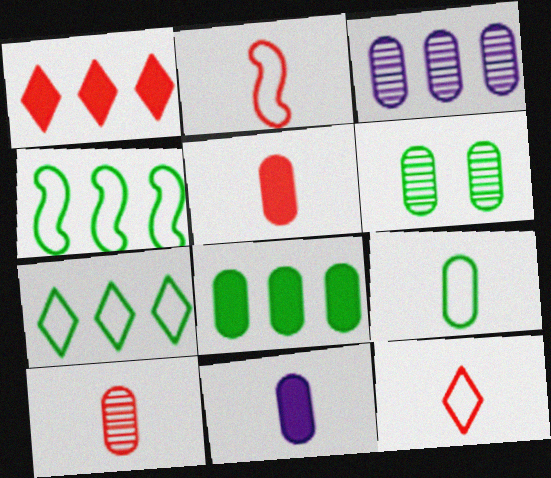[[1, 3, 4], 
[3, 6, 10], 
[6, 8, 9], 
[9, 10, 11]]